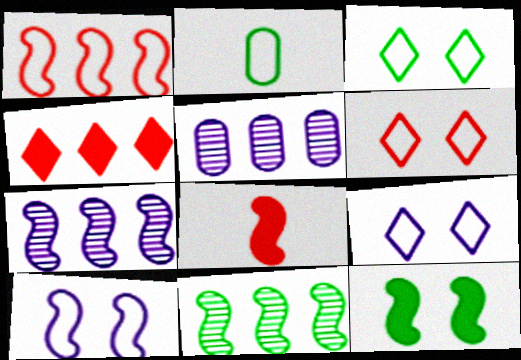[[1, 2, 9], 
[3, 5, 8], 
[3, 6, 9], 
[8, 10, 11]]